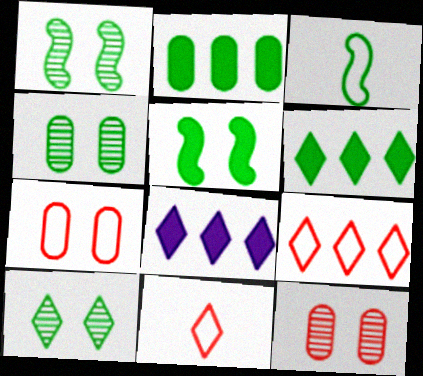[[1, 4, 10], 
[2, 3, 10], 
[3, 4, 6], 
[3, 8, 12], 
[8, 10, 11]]